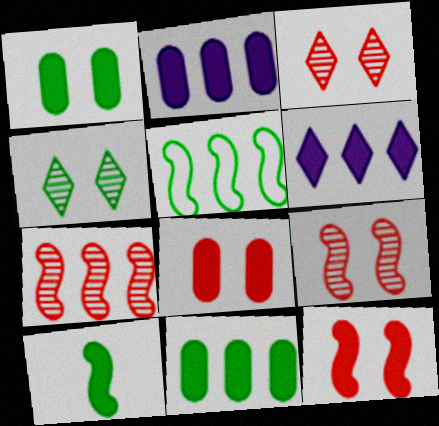[[6, 8, 10]]